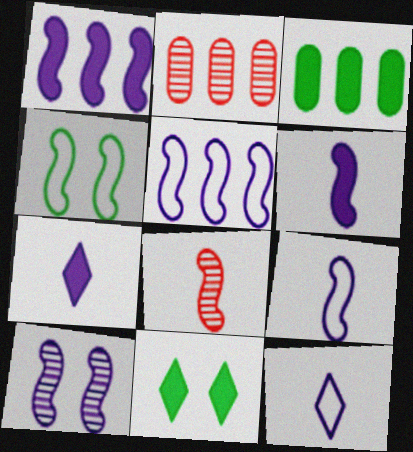[[1, 4, 8], 
[1, 9, 10], 
[2, 4, 7], 
[2, 9, 11], 
[5, 6, 10]]